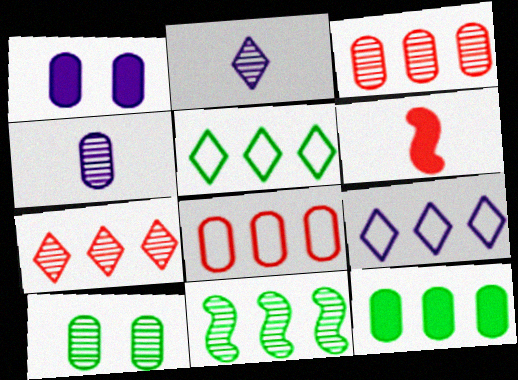[[3, 4, 10], 
[5, 11, 12], 
[6, 9, 10]]